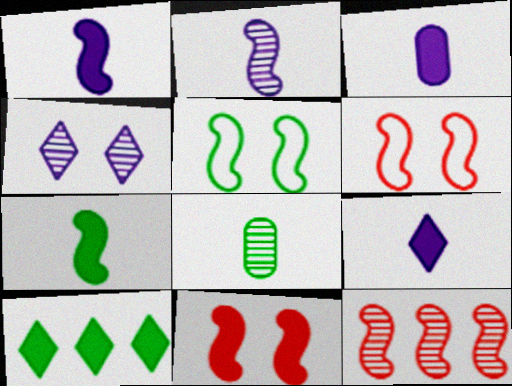[[1, 3, 9], 
[1, 5, 12], 
[3, 10, 11], 
[4, 8, 12], 
[5, 8, 10]]